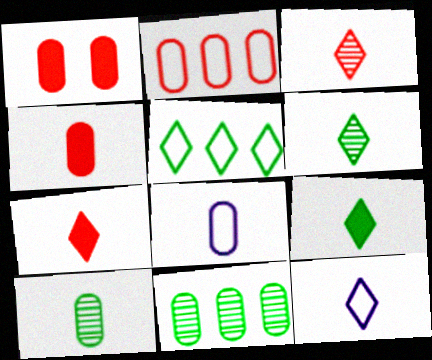[[1, 8, 11], 
[3, 9, 12], 
[4, 8, 10], 
[6, 7, 12]]